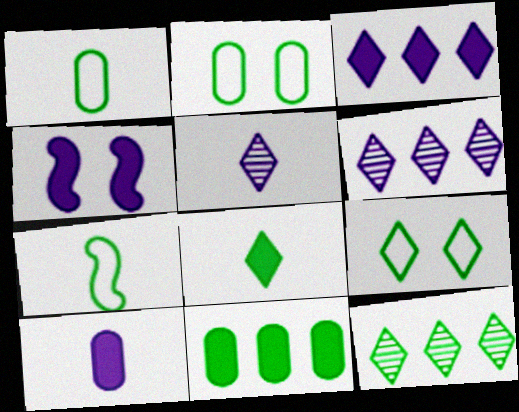[[3, 4, 10], 
[8, 9, 12]]